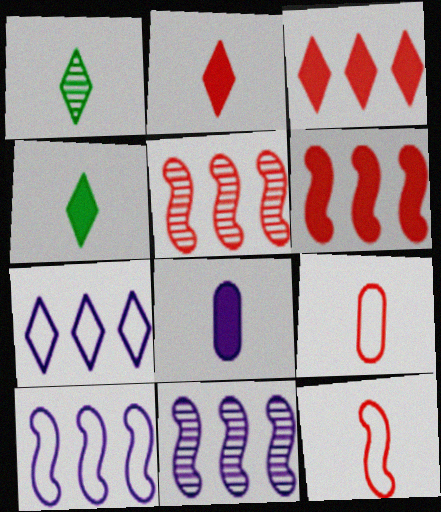[[1, 8, 12]]